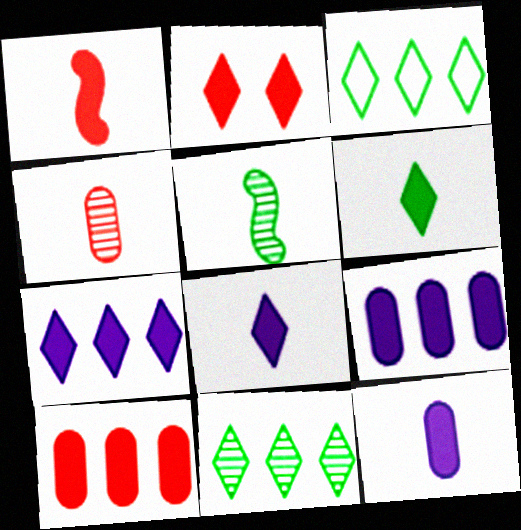[[1, 2, 10], 
[1, 6, 12], 
[2, 6, 7]]